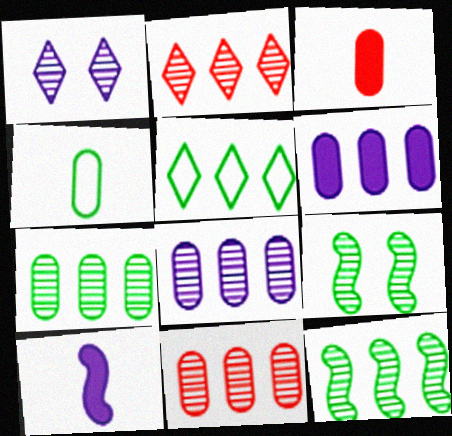[[2, 8, 12], 
[7, 8, 11]]